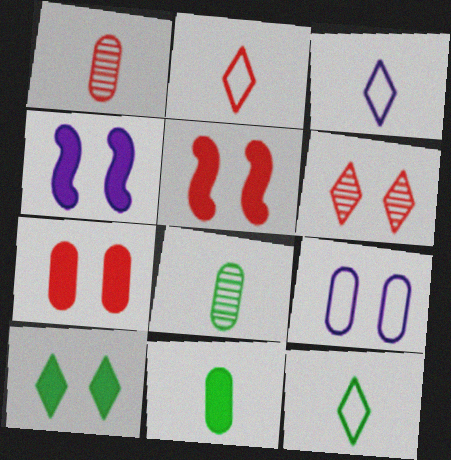[[2, 3, 12], 
[4, 7, 10]]